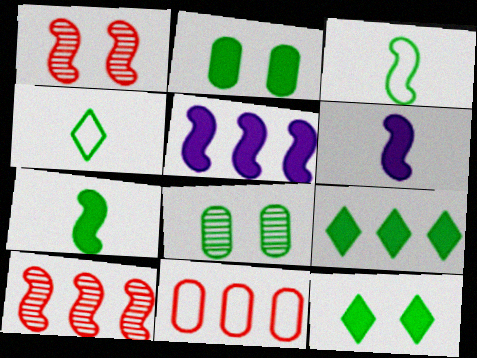[[1, 3, 5], 
[2, 7, 9], 
[3, 8, 9]]